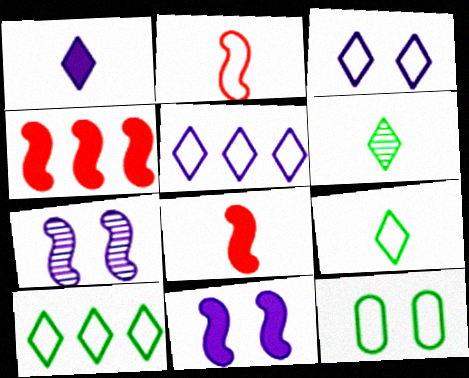[[2, 5, 12]]